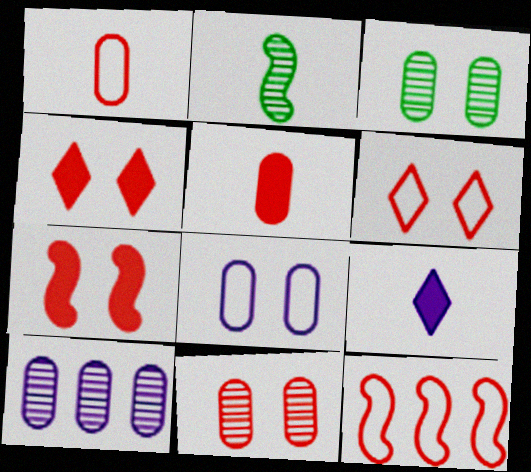[[1, 2, 9], 
[1, 6, 12], 
[3, 9, 12], 
[6, 7, 11]]